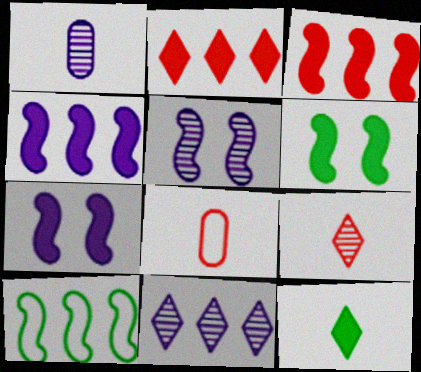[[1, 5, 11], 
[6, 8, 11]]